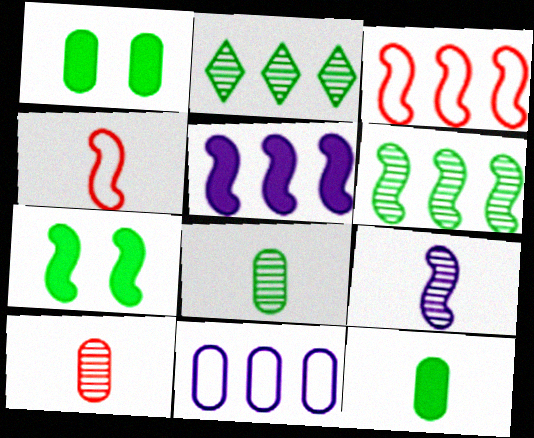[[1, 10, 11], 
[3, 5, 6], 
[3, 7, 9]]